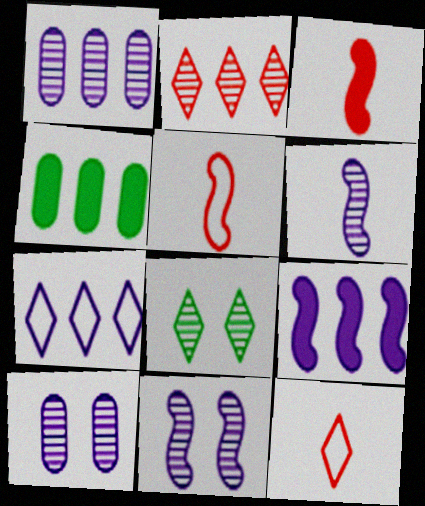[[1, 7, 9], 
[4, 11, 12]]